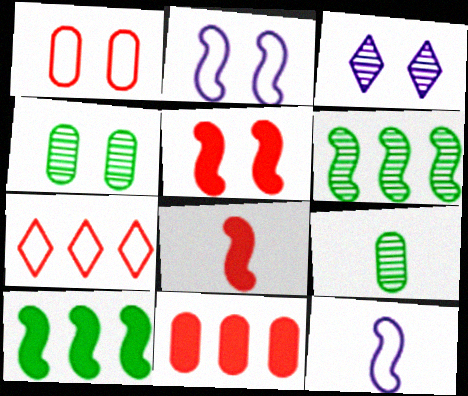[[2, 6, 8], 
[5, 6, 12]]